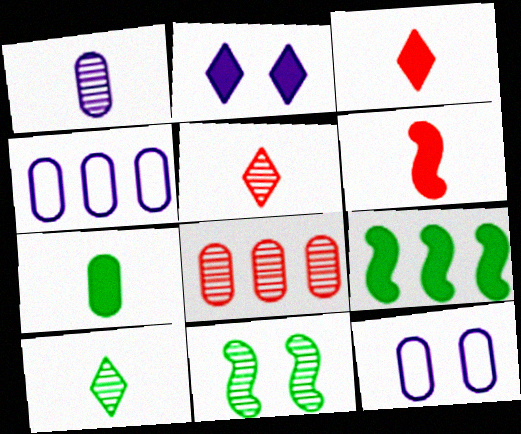[[3, 4, 11], 
[5, 9, 12], 
[7, 8, 12]]